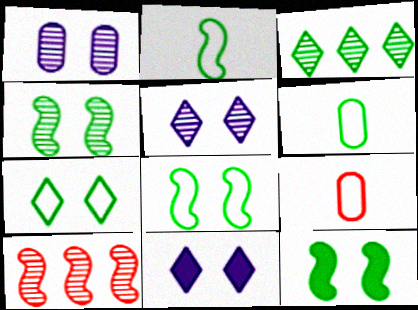[[3, 6, 12], 
[4, 8, 12], 
[6, 10, 11]]